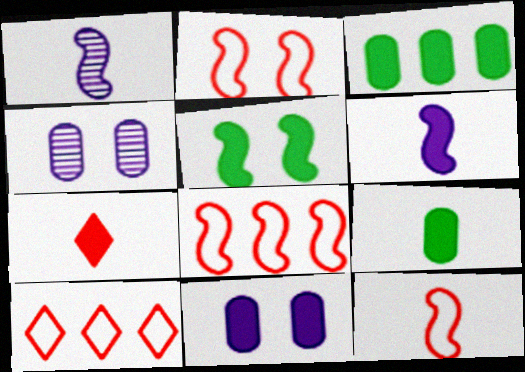[[1, 5, 8], 
[2, 8, 12], 
[6, 7, 9]]